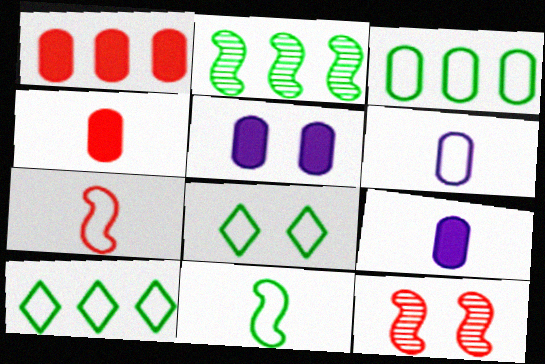[[3, 8, 11], 
[5, 8, 12], 
[9, 10, 12]]